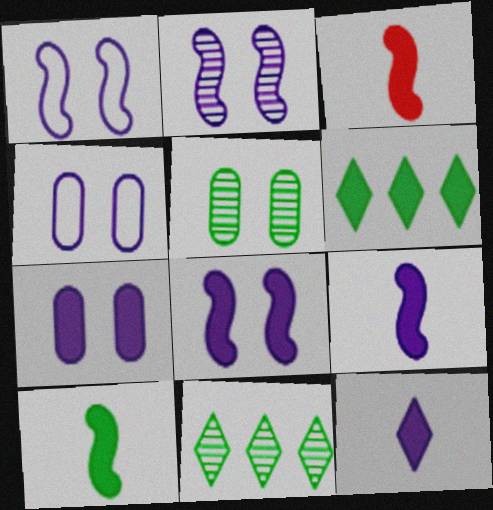[[1, 2, 8], 
[3, 4, 11], 
[3, 6, 7], 
[3, 9, 10]]